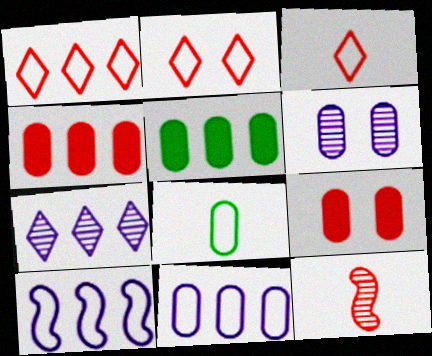[[1, 2, 3], 
[1, 9, 12], 
[2, 4, 12], 
[2, 8, 10], 
[4, 6, 8]]